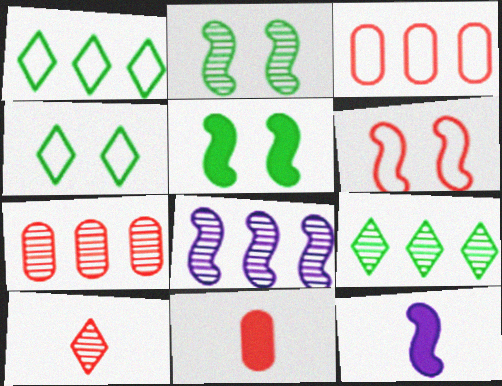[[4, 7, 12], 
[4, 8, 11], 
[7, 8, 9]]